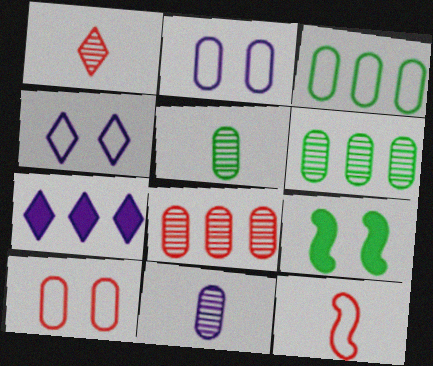[[3, 4, 12]]